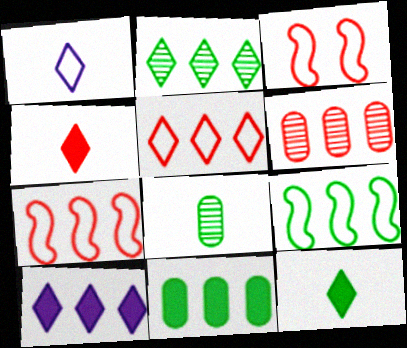[[2, 5, 10], 
[2, 9, 11], 
[3, 4, 6], 
[3, 8, 10], 
[6, 9, 10]]